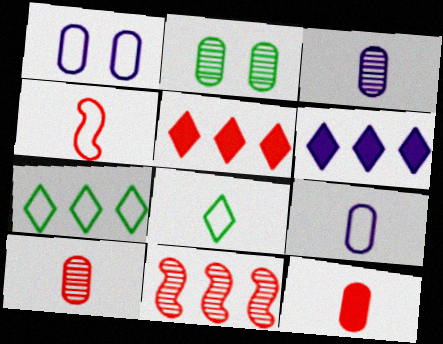[[1, 4, 7], 
[2, 4, 6], 
[4, 8, 9]]